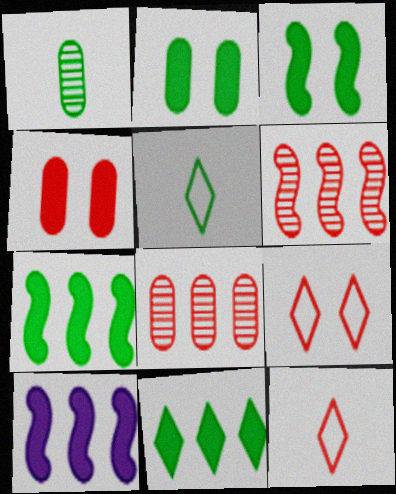[[1, 9, 10], 
[4, 6, 12]]